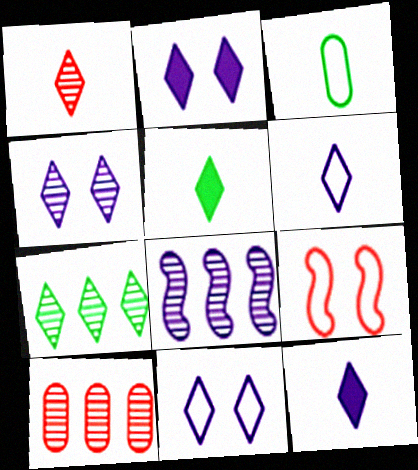[[1, 4, 7], 
[1, 5, 6], 
[2, 4, 11], 
[7, 8, 10]]